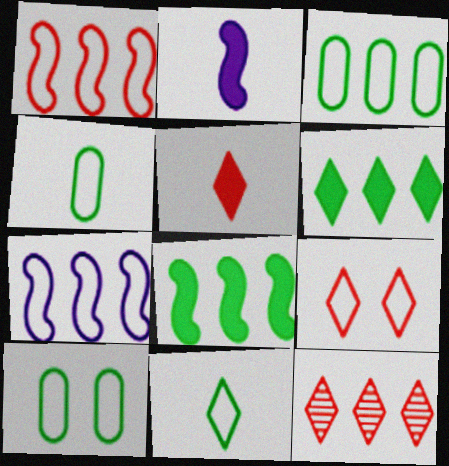[[2, 10, 12], 
[3, 4, 10], 
[4, 7, 9], 
[5, 9, 12]]